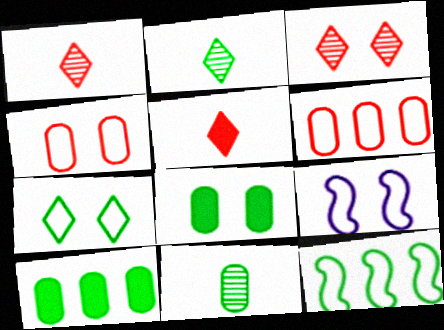[[1, 9, 10], 
[2, 8, 12], 
[3, 8, 9], 
[4, 7, 9]]